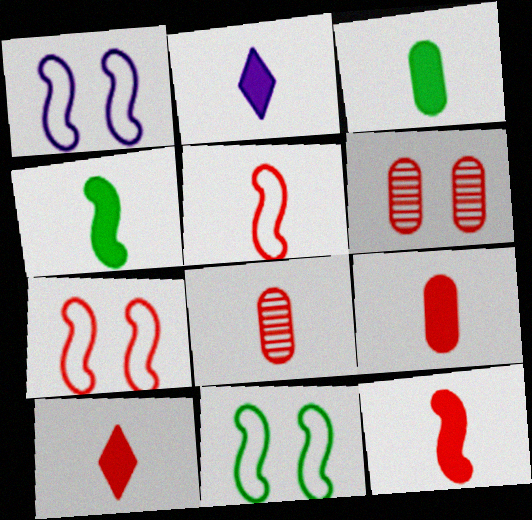[[1, 7, 11], 
[2, 3, 12], 
[2, 4, 9], 
[5, 8, 10], 
[9, 10, 12]]